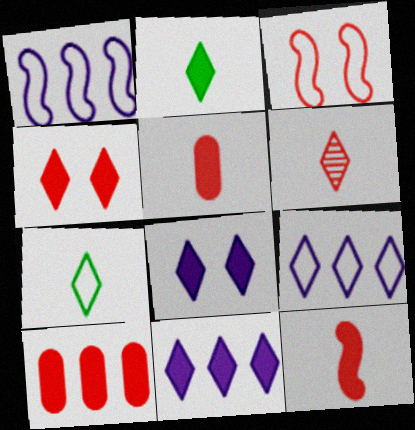[[2, 4, 11], 
[3, 6, 10], 
[4, 10, 12]]